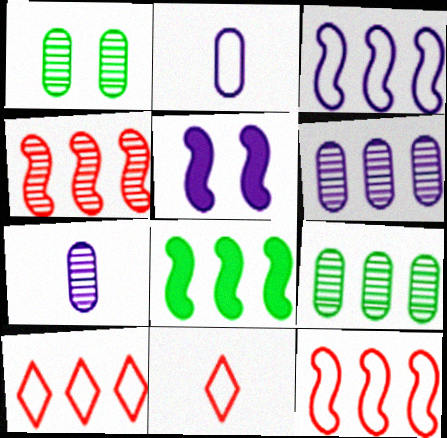[[3, 4, 8], 
[5, 9, 11], 
[6, 8, 10]]